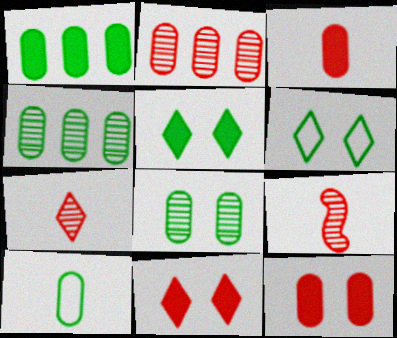[[1, 8, 10]]